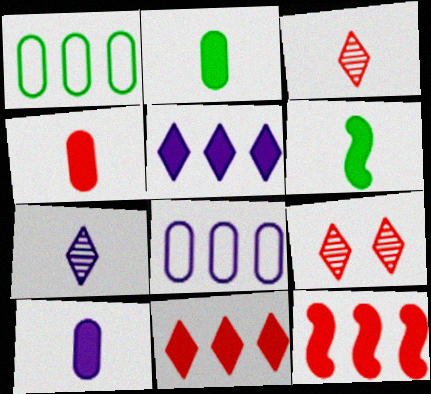[[2, 4, 10], 
[6, 8, 9]]